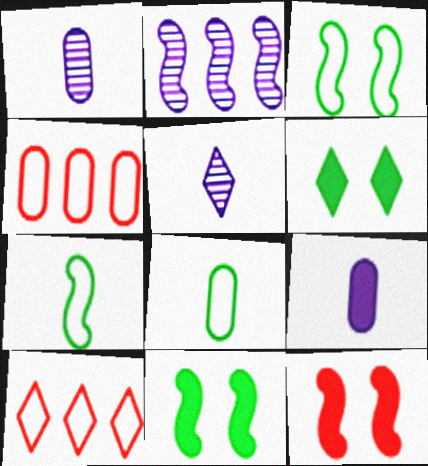[[1, 10, 11], 
[2, 7, 12], 
[4, 5, 11], 
[5, 6, 10]]